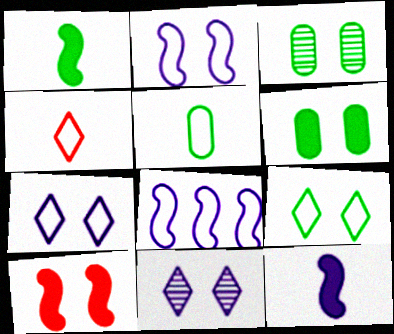[[3, 7, 10]]